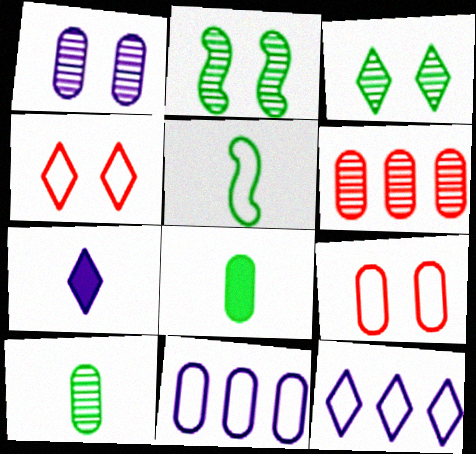[[1, 6, 10], 
[4, 5, 11], 
[5, 9, 12]]